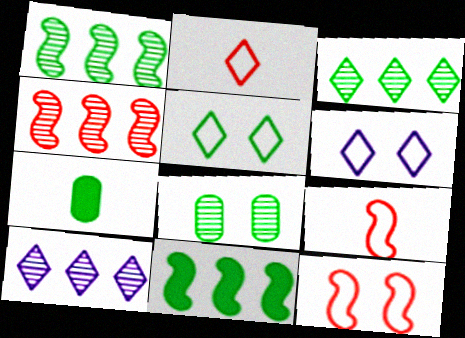[[1, 5, 7], 
[4, 6, 7], 
[7, 10, 12]]